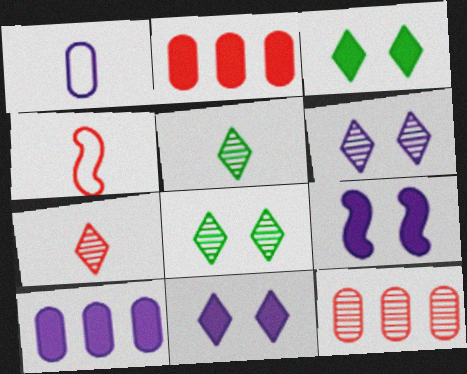[[4, 8, 10]]